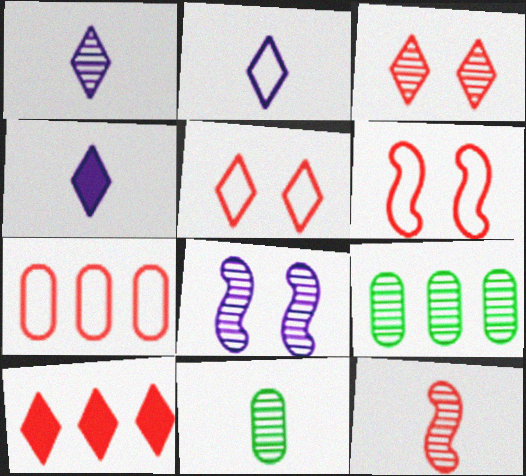[[1, 2, 4], 
[1, 11, 12], 
[4, 6, 9]]